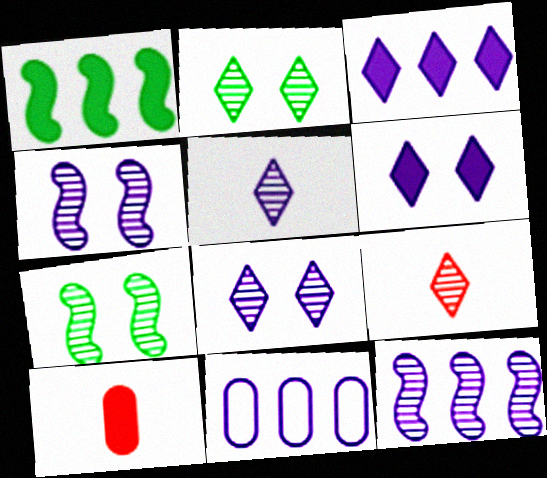[[1, 6, 10], 
[3, 11, 12]]